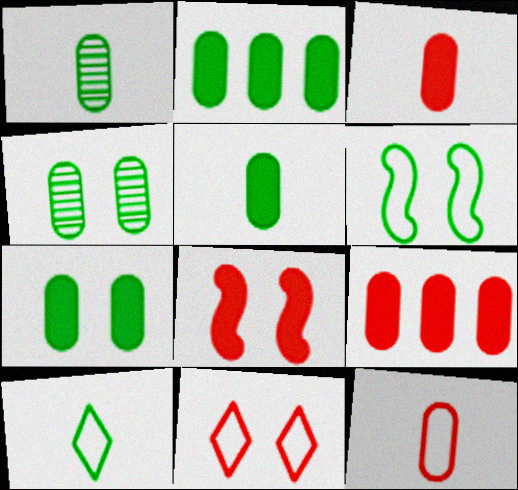[[2, 5, 7]]